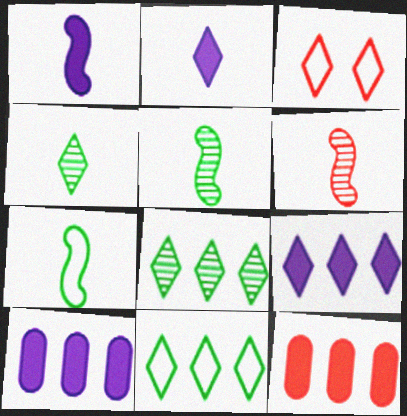[[1, 6, 7], 
[2, 3, 8], 
[3, 4, 9], 
[3, 5, 10], 
[3, 6, 12]]